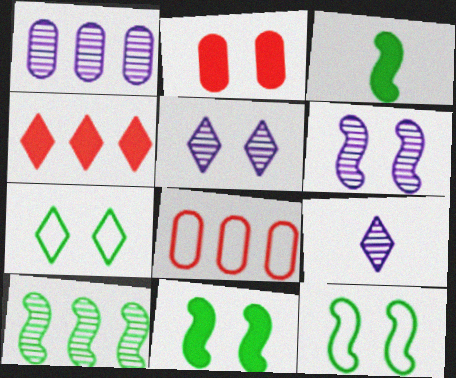[[1, 6, 9], 
[2, 5, 12], 
[2, 6, 7], 
[3, 5, 8], 
[3, 10, 12], 
[4, 7, 9], 
[8, 9, 11]]